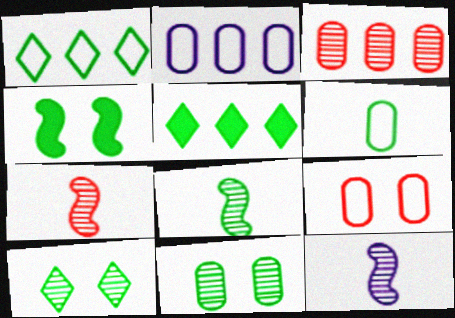[[2, 6, 9], 
[3, 10, 12], 
[5, 9, 12], 
[7, 8, 12]]